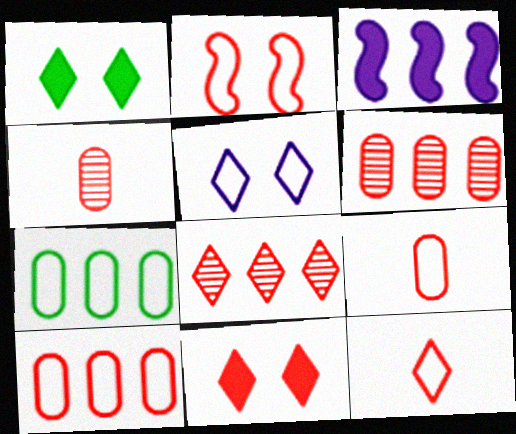[[2, 10, 12], 
[3, 7, 8], 
[8, 11, 12]]